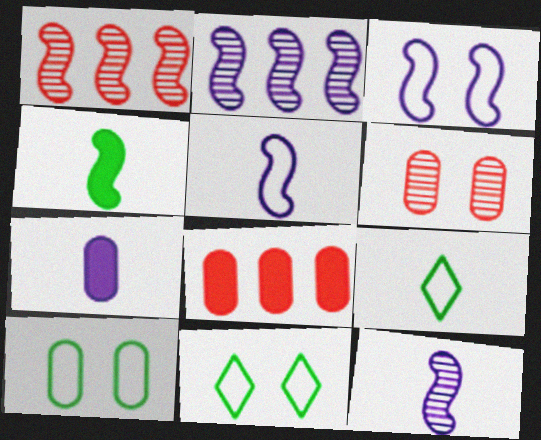[[1, 3, 4], 
[1, 7, 11], 
[8, 11, 12]]